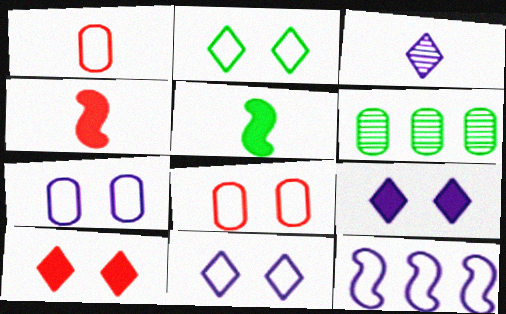[[1, 2, 12], 
[1, 3, 5], 
[2, 5, 6], 
[4, 6, 11]]